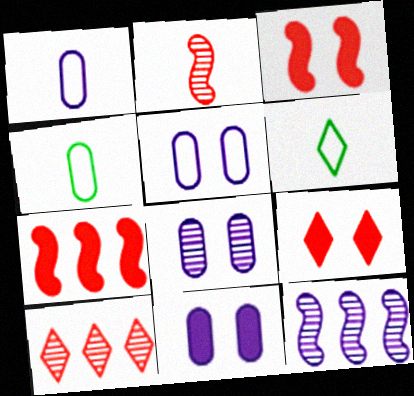[[4, 9, 12], 
[5, 8, 11], 
[6, 7, 8]]